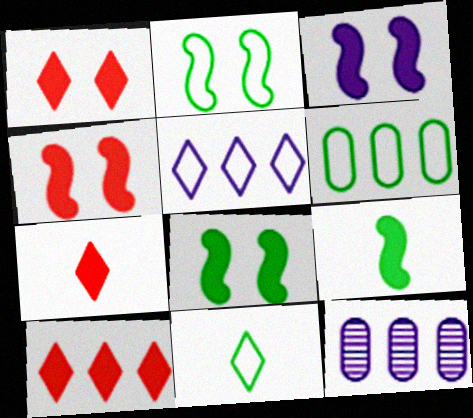[[1, 7, 10], 
[2, 6, 11], 
[2, 7, 12], 
[3, 4, 8], 
[4, 11, 12]]